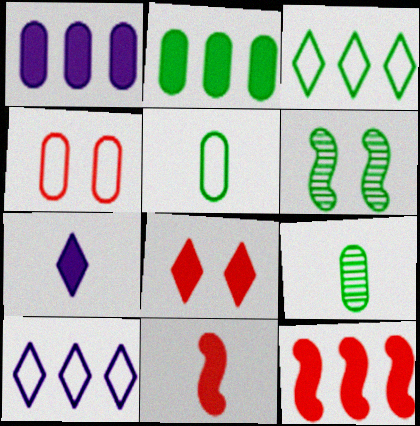[[1, 4, 9]]